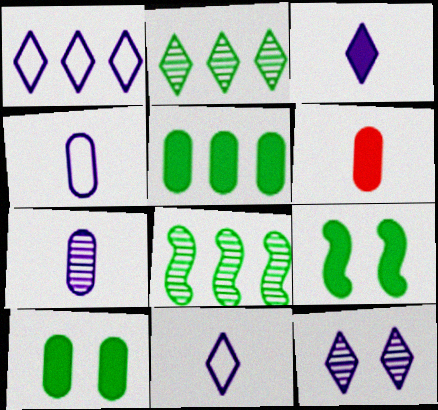[[1, 3, 12]]